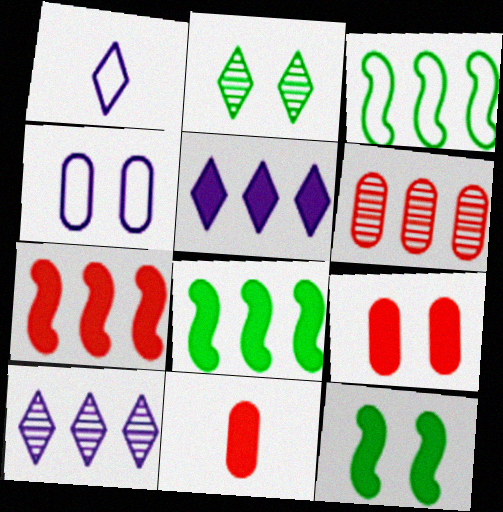[[1, 6, 12], 
[3, 5, 6], 
[5, 11, 12]]